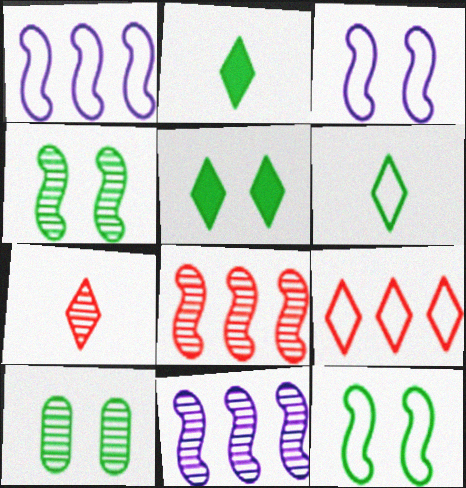[[5, 10, 12], 
[7, 10, 11]]